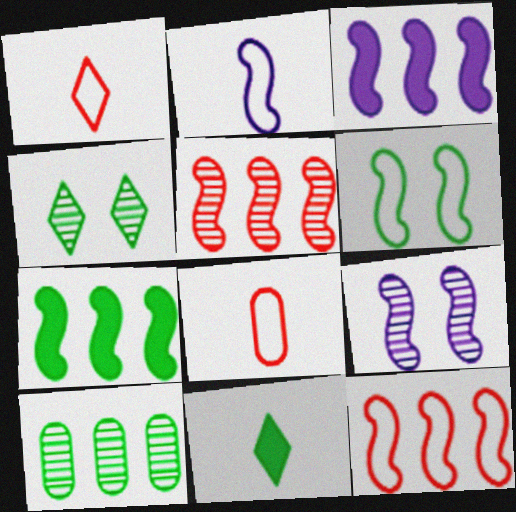[[2, 3, 9], 
[2, 6, 12], 
[3, 4, 8], 
[6, 10, 11]]